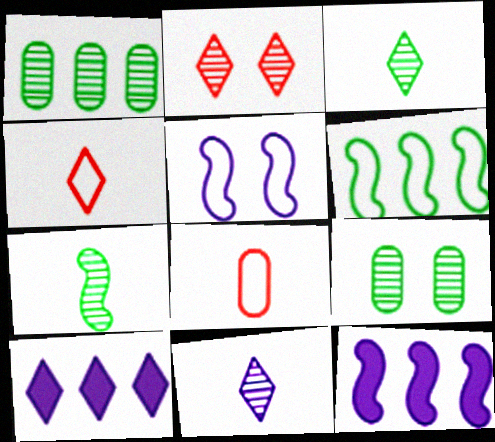[[4, 9, 12]]